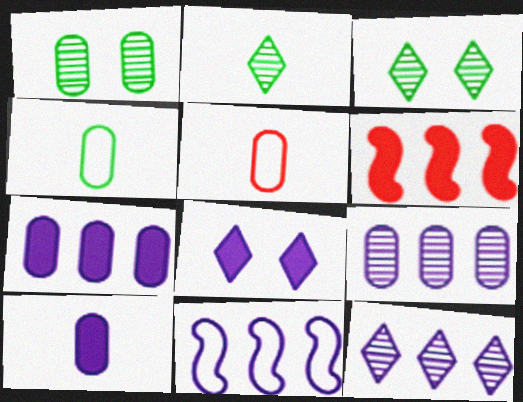[[1, 5, 7], 
[7, 11, 12]]